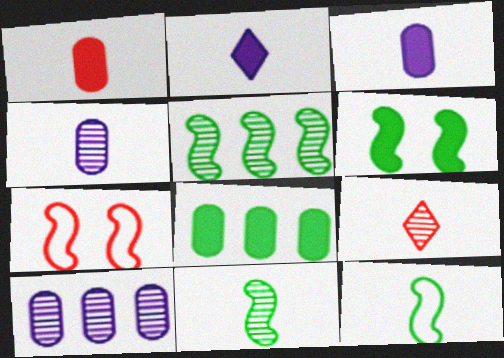[[3, 9, 12], 
[4, 9, 11], 
[5, 6, 12]]